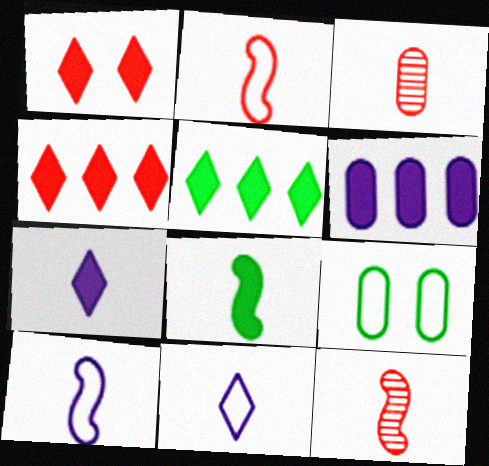[[1, 5, 7], 
[1, 6, 8], 
[3, 6, 9], 
[3, 8, 11], 
[8, 10, 12]]